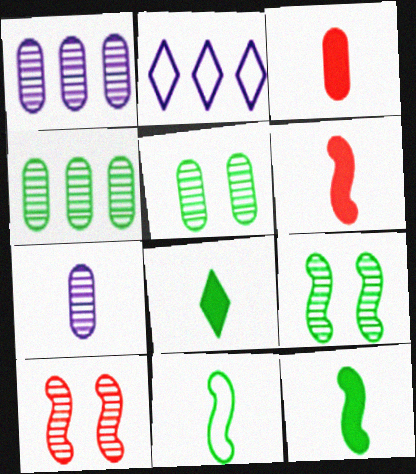[[2, 3, 9], 
[2, 5, 6]]